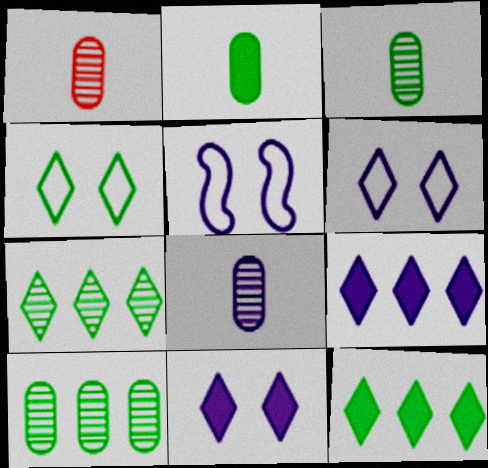[[1, 3, 8], 
[1, 5, 12], 
[5, 8, 9]]